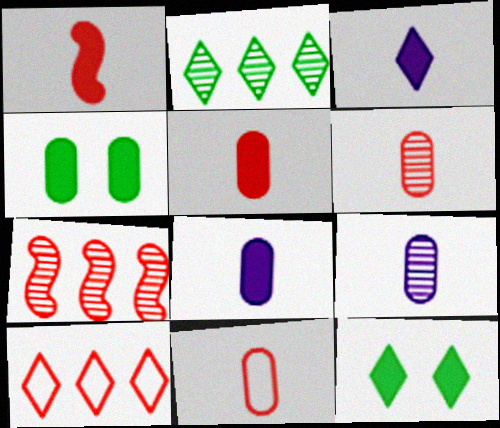[[5, 6, 11]]